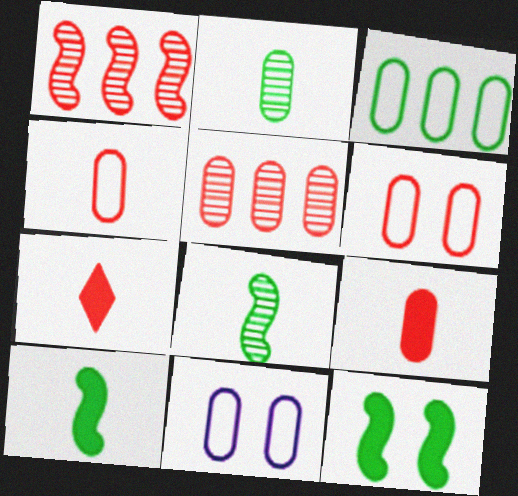[[1, 6, 7], 
[3, 4, 11], 
[5, 6, 9]]